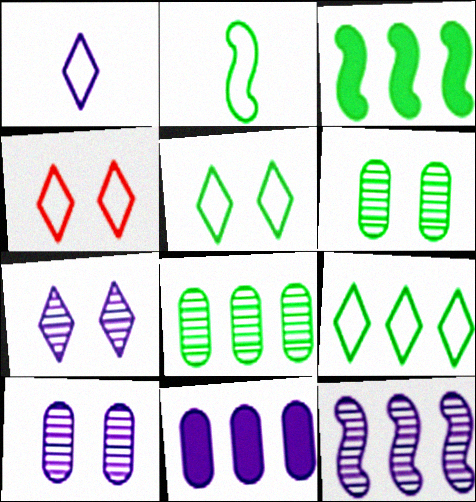[[1, 4, 9], 
[3, 8, 9]]